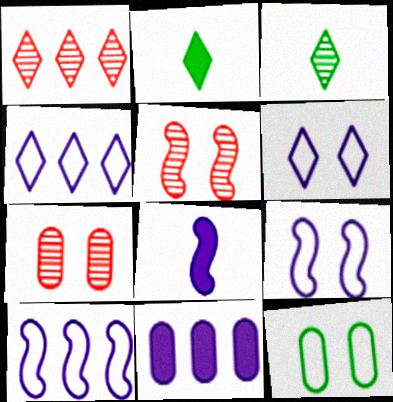[[1, 2, 6], 
[1, 8, 12], 
[2, 7, 10]]